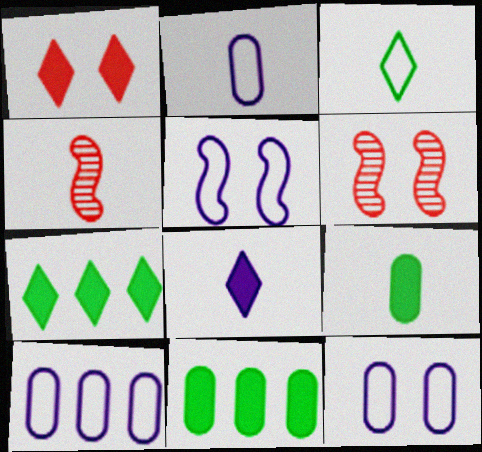[[1, 7, 8], 
[2, 6, 7], 
[2, 10, 12], 
[4, 7, 12]]